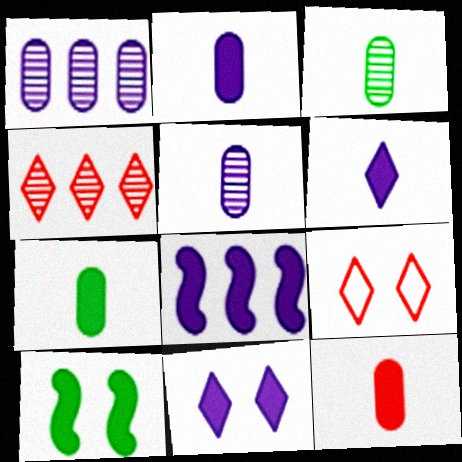[[2, 7, 12], 
[2, 8, 11], 
[3, 8, 9]]